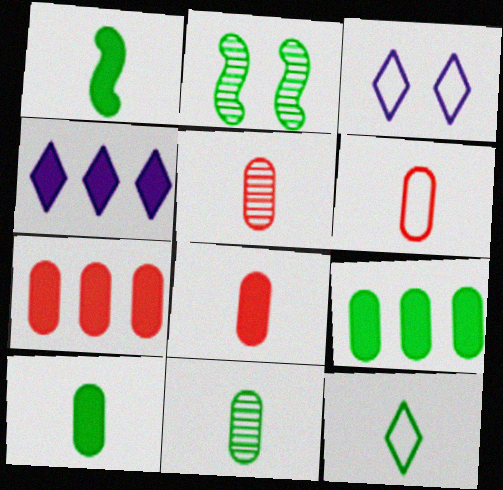[[1, 11, 12], 
[2, 4, 6], 
[2, 9, 12], 
[5, 6, 8]]